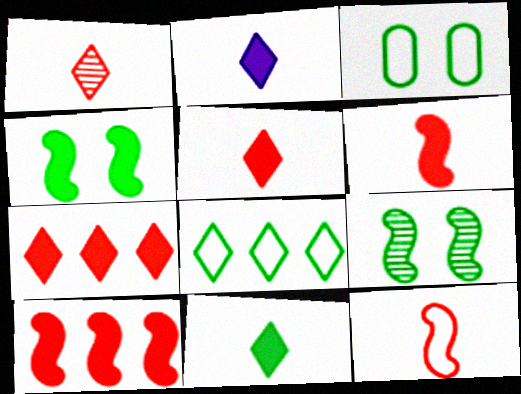[[2, 5, 11]]